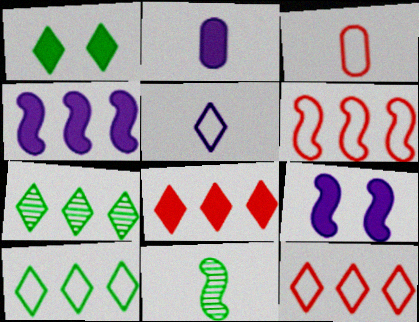[[3, 7, 9], 
[6, 9, 11]]